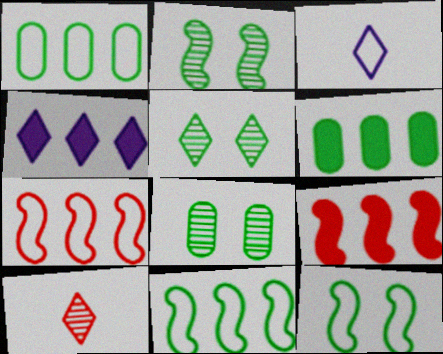[[2, 5, 8], 
[3, 8, 9], 
[4, 6, 9]]